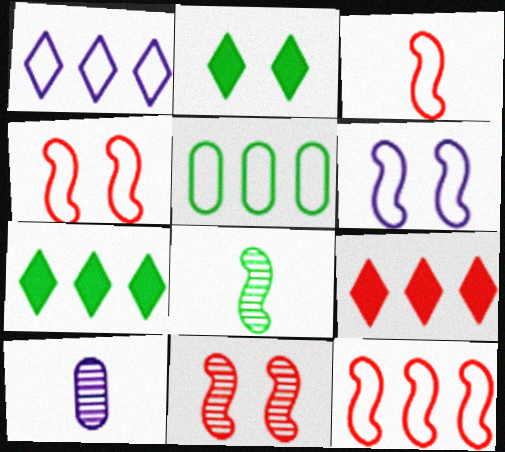[[1, 5, 12], 
[2, 5, 8], 
[2, 10, 12], 
[3, 4, 12], 
[4, 7, 10]]